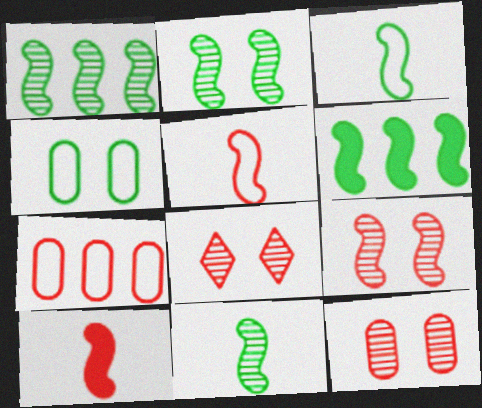[[1, 2, 11], 
[2, 3, 6], 
[7, 8, 10], 
[8, 9, 12]]